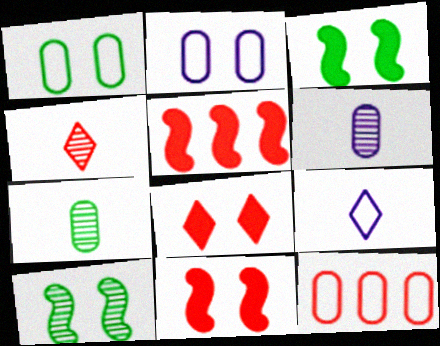[[2, 8, 10], 
[4, 11, 12]]